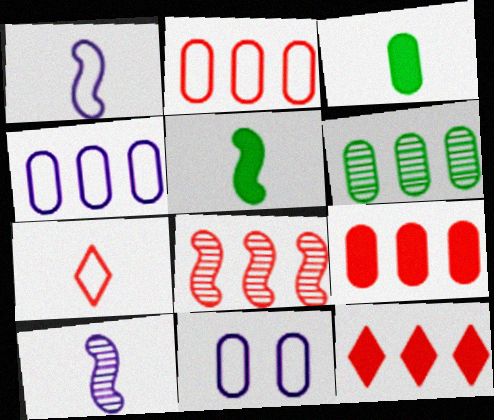[[2, 8, 12], 
[3, 7, 10], 
[4, 6, 9]]